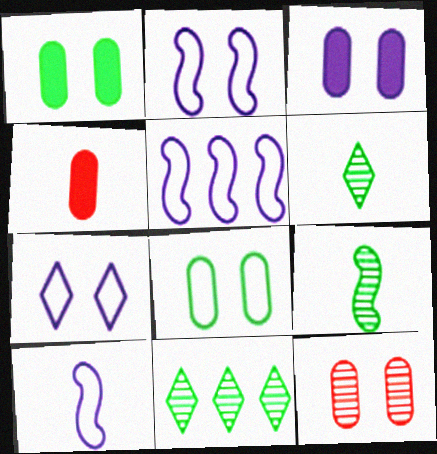[[2, 4, 11], 
[2, 5, 10], 
[3, 8, 12], 
[4, 6, 10]]